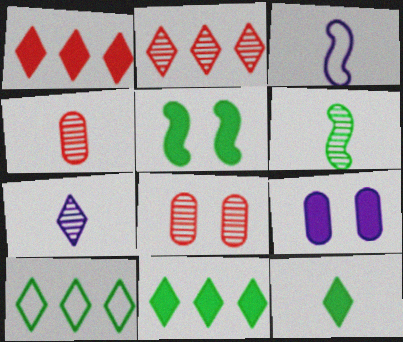[[3, 4, 12], 
[3, 8, 11], 
[4, 6, 7]]